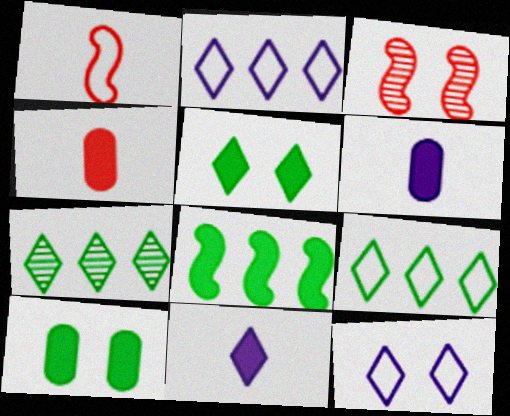[[3, 6, 9], 
[3, 10, 12]]